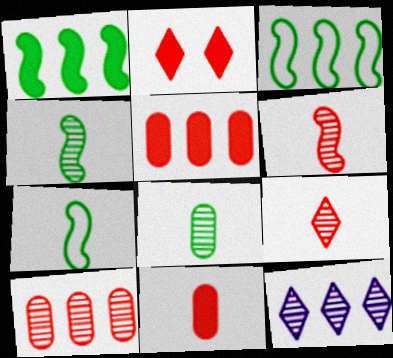[[3, 5, 12]]